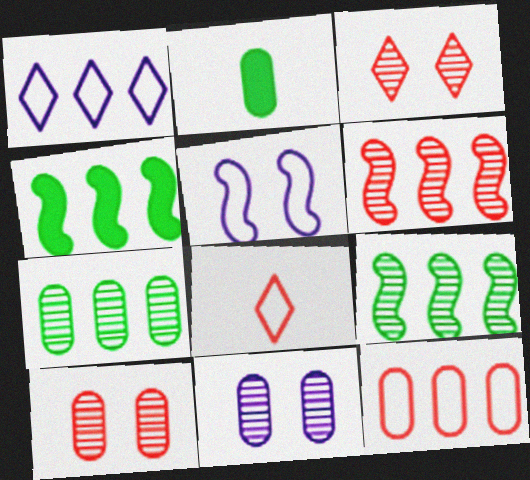[[2, 11, 12], 
[4, 8, 11]]